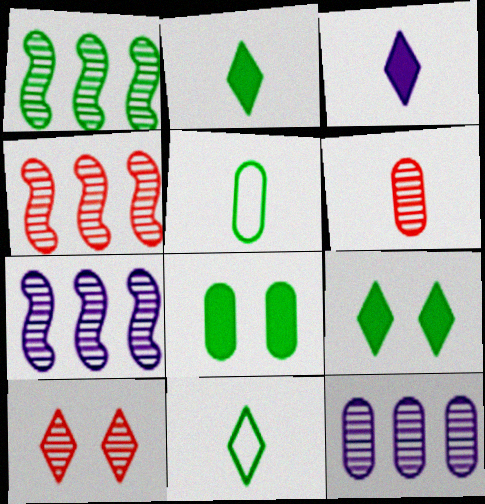[[1, 4, 7], 
[1, 5, 9], 
[1, 8, 11], 
[4, 6, 10]]